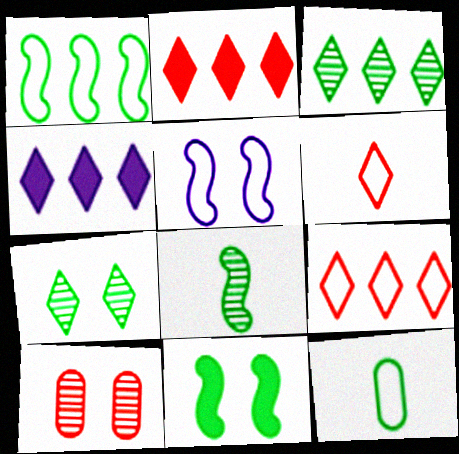[[1, 8, 11], 
[3, 4, 9], 
[3, 11, 12], 
[4, 6, 7], 
[5, 9, 12]]